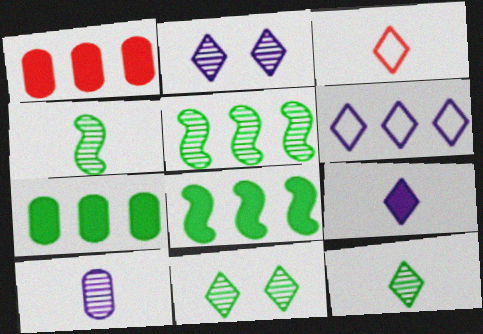[[1, 5, 6], 
[2, 6, 9], 
[3, 9, 12]]